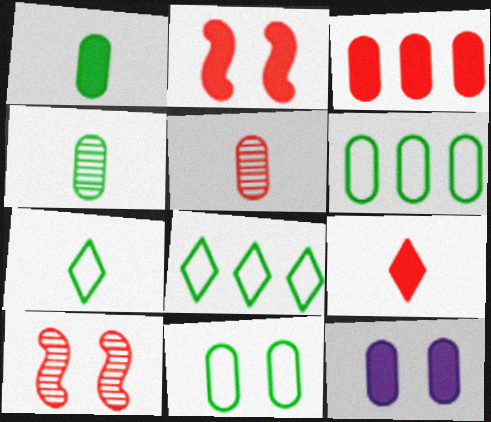[[1, 3, 12], 
[2, 3, 9], 
[5, 6, 12]]